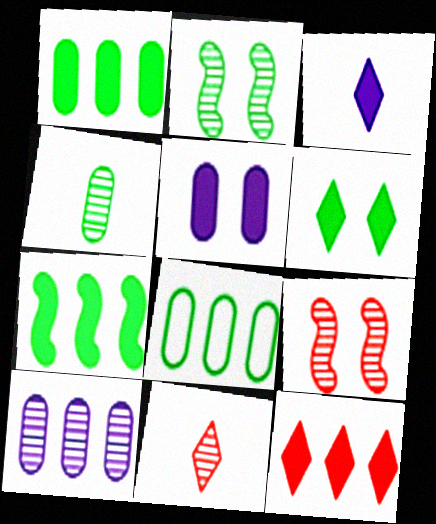[[2, 10, 11], 
[3, 6, 12], 
[3, 8, 9]]